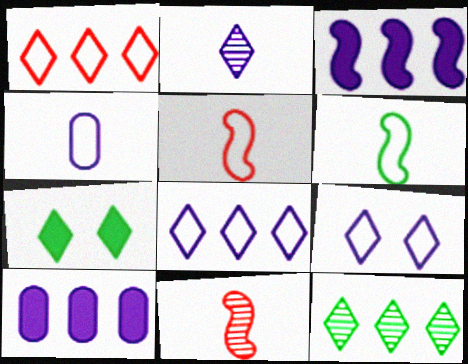[[1, 2, 7]]